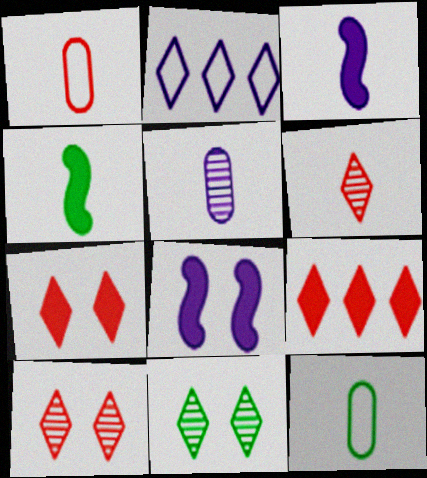[[2, 5, 8], 
[3, 6, 12]]